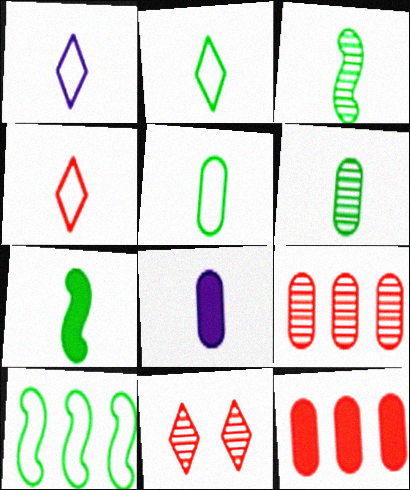[[1, 2, 4], 
[2, 6, 7], 
[3, 4, 8], 
[8, 10, 11]]